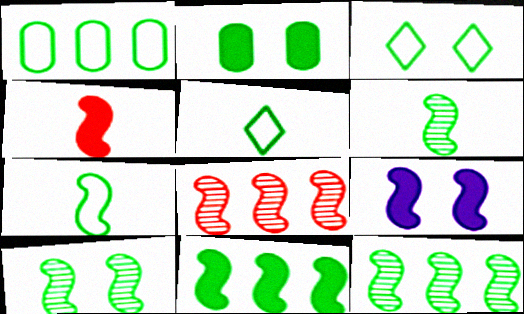[[1, 3, 7], 
[2, 3, 10], 
[2, 5, 12], 
[4, 9, 11], 
[6, 10, 12], 
[7, 8, 9], 
[7, 10, 11]]